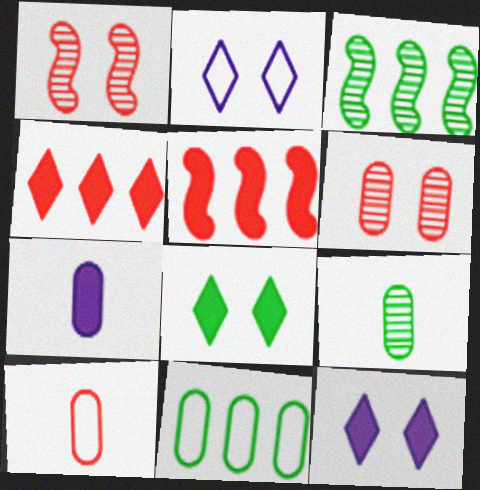[[1, 4, 10], 
[2, 5, 9], 
[3, 10, 12], 
[5, 7, 8], 
[6, 7, 11], 
[7, 9, 10]]